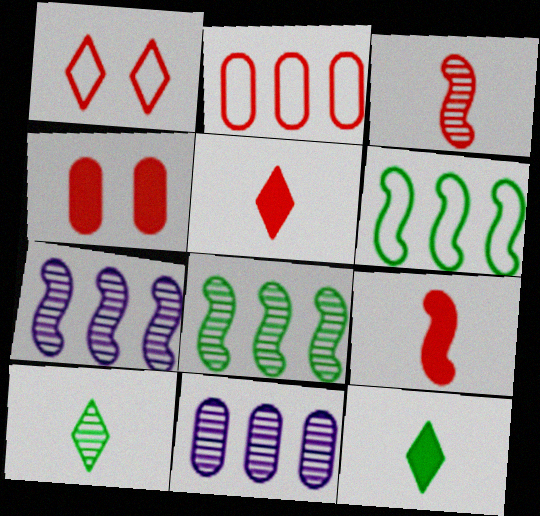[]